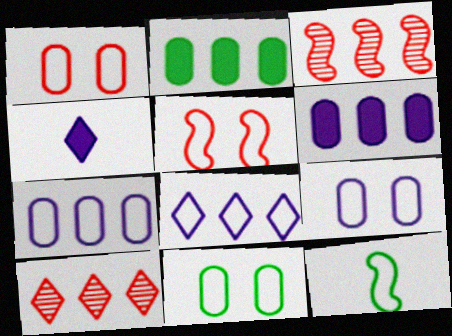[[1, 8, 12], 
[1, 9, 11], 
[2, 3, 8], 
[3, 4, 11]]